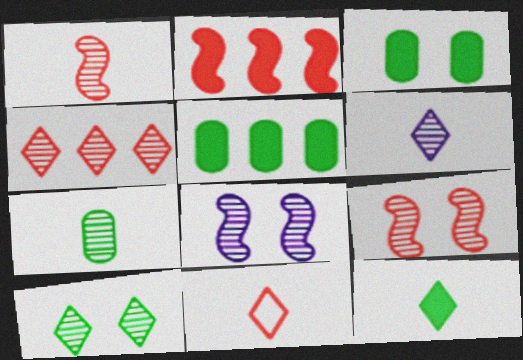[[1, 6, 7], 
[4, 6, 10], 
[4, 7, 8], 
[5, 8, 11], 
[6, 11, 12]]